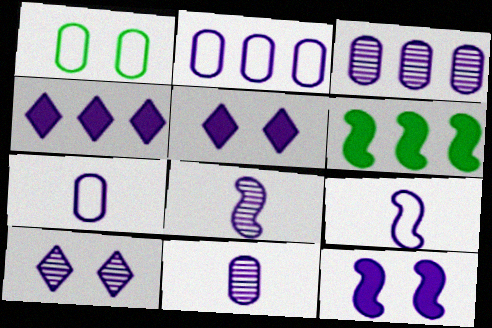[[2, 5, 8], 
[3, 5, 9], 
[3, 8, 10]]